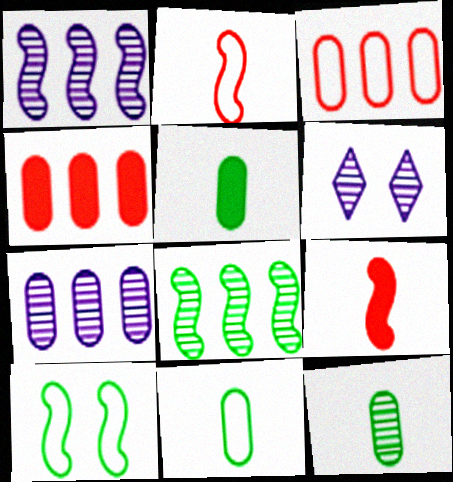[[1, 9, 10], 
[5, 11, 12]]